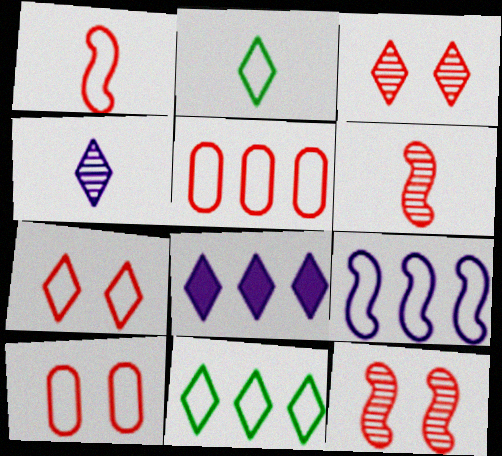[[1, 5, 7], 
[2, 3, 8], 
[2, 9, 10], 
[5, 9, 11]]